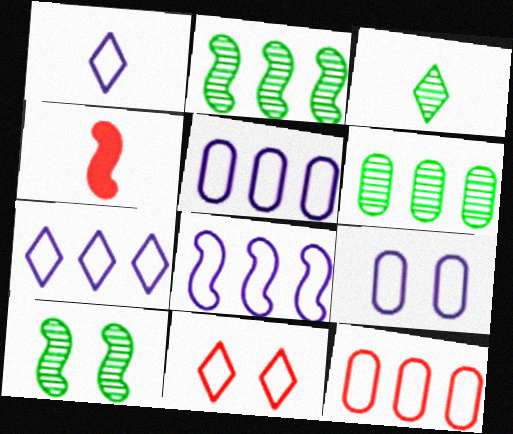[[1, 8, 9], 
[3, 6, 10], 
[4, 8, 10], 
[5, 7, 8]]